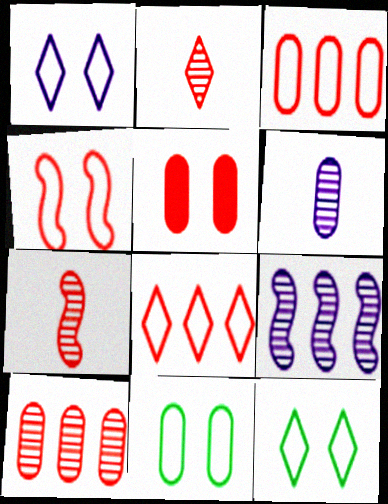[[1, 4, 11], 
[5, 7, 8]]